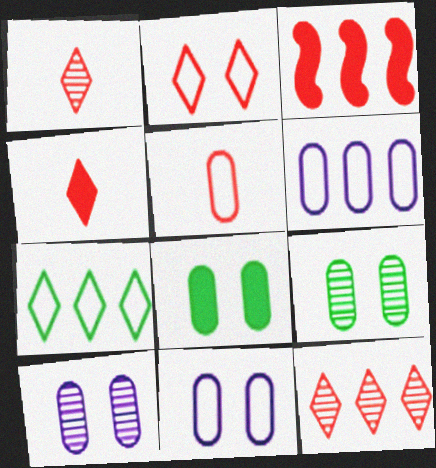[[2, 4, 12]]